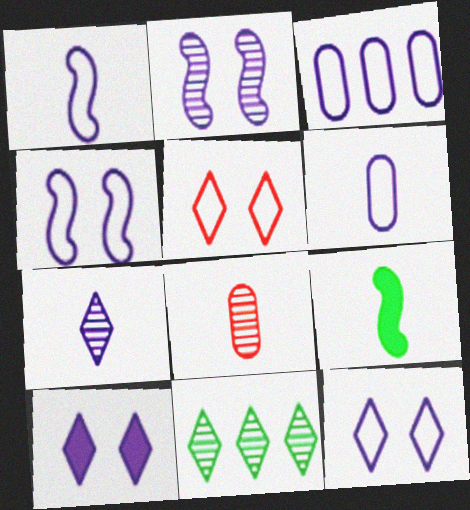[[1, 3, 12], 
[2, 8, 11]]